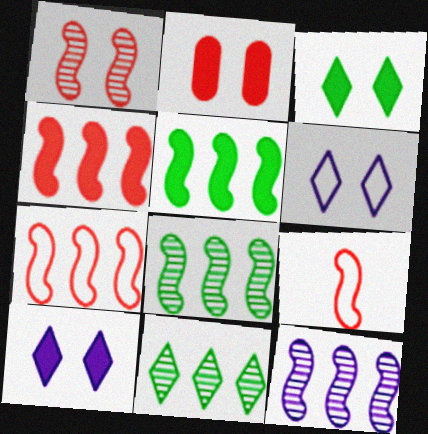[[1, 4, 9], 
[5, 7, 12]]